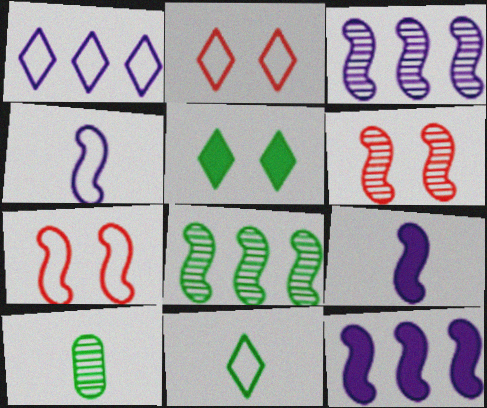[[1, 2, 11], 
[2, 10, 12], 
[7, 8, 9]]